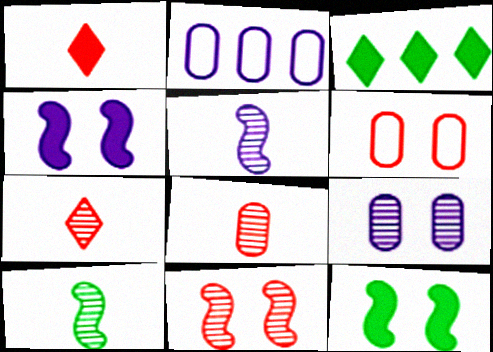[[2, 7, 12], 
[3, 5, 6]]